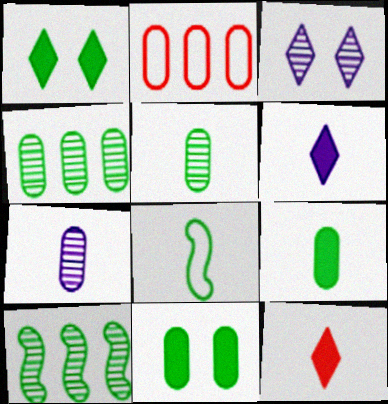[[1, 4, 8], 
[2, 7, 11], 
[7, 8, 12]]